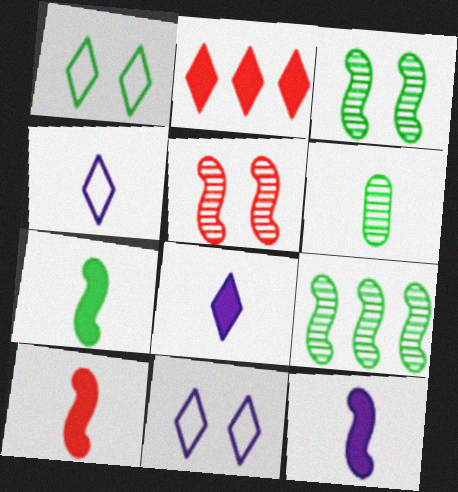[[4, 6, 10], 
[7, 10, 12]]